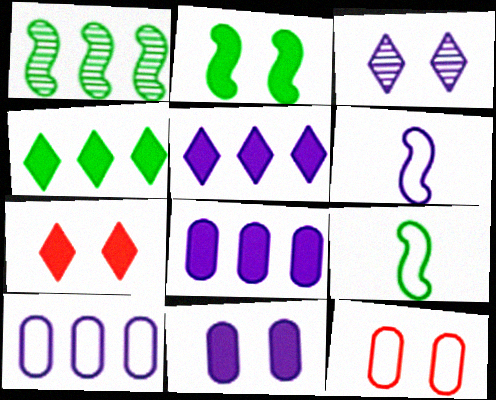[[1, 2, 9], 
[2, 3, 12], 
[2, 7, 11], 
[3, 6, 8]]